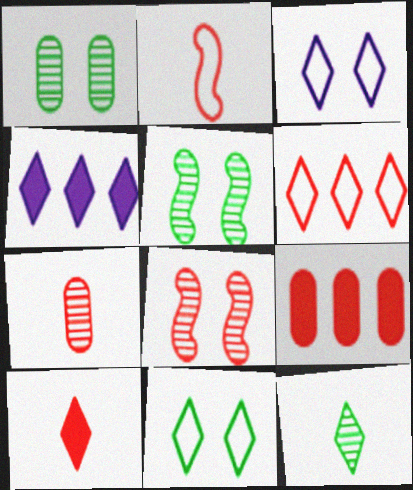[[1, 2, 4], 
[2, 7, 10]]